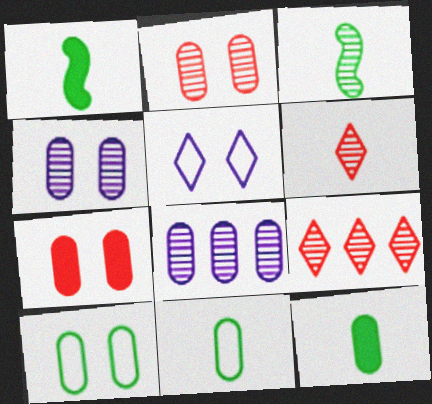[[3, 4, 9], 
[4, 7, 10], 
[7, 8, 11]]